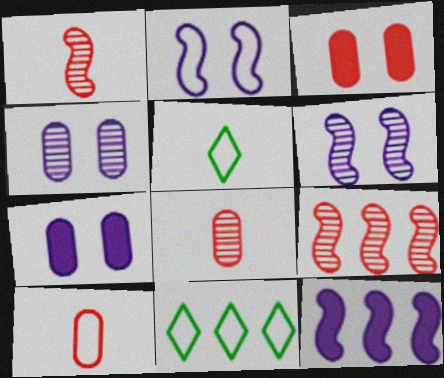[[1, 7, 11], 
[2, 10, 11], 
[5, 7, 9]]